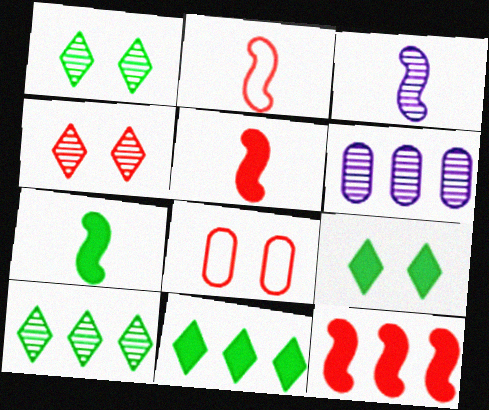[[2, 3, 7], 
[2, 6, 9], 
[3, 8, 11]]